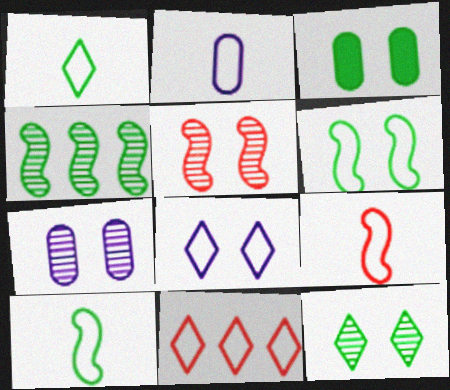[[1, 2, 9], 
[1, 3, 4], 
[1, 8, 11], 
[2, 6, 11], 
[3, 5, 8], 
[3, 6, 12], 
[5, 7, 12]]